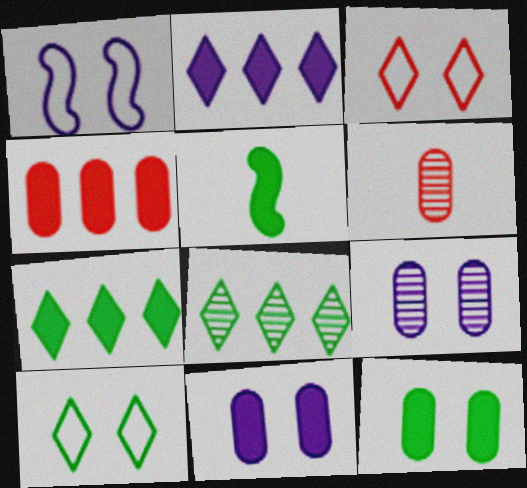[[1, 6, 7], 
[5, 7, 12]]